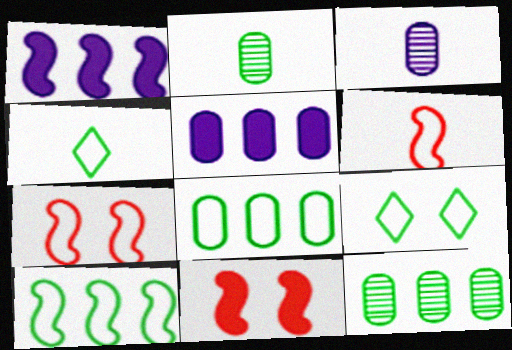[]